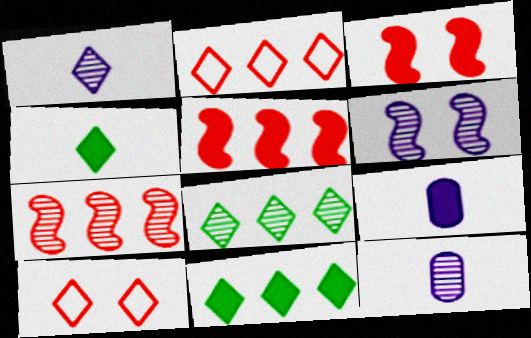[[1, 10, 11], 
[3, 9, 11]]